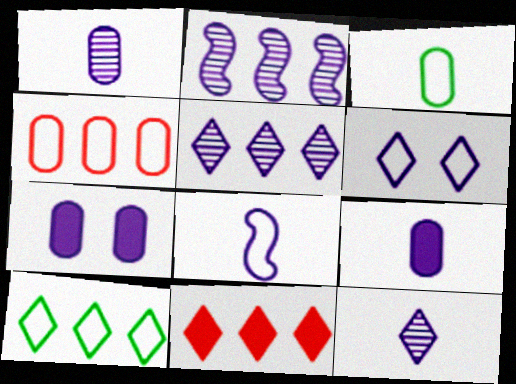[[2, 6, 9], 
[5, 7, 8], 
[5, 10, 11], 
[8, 9, 12]]